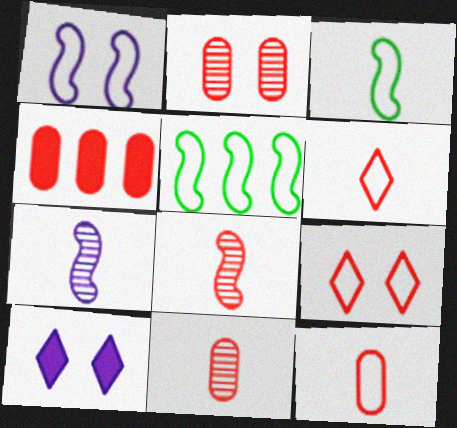[[2, 4, 12], 
[4, 8, 9], 
[5, 10, 11]]